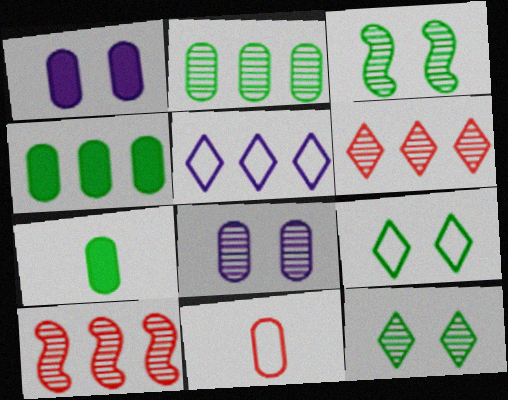[[1, 2, 11], 
[4, 5, 10], 
[4, 8, 11]]